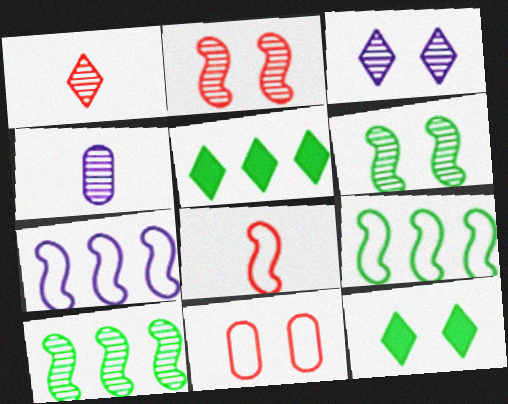[]